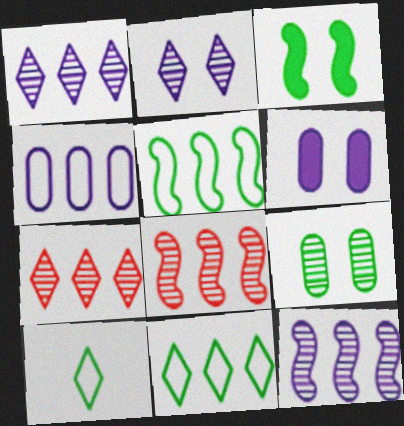[[6, 8, 10]]